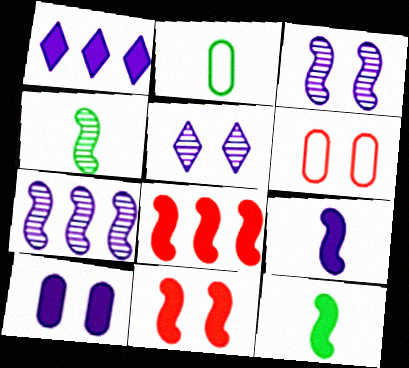[[1, 4, 6], 
[1, 9, 10], 
[2, 5, 8]]